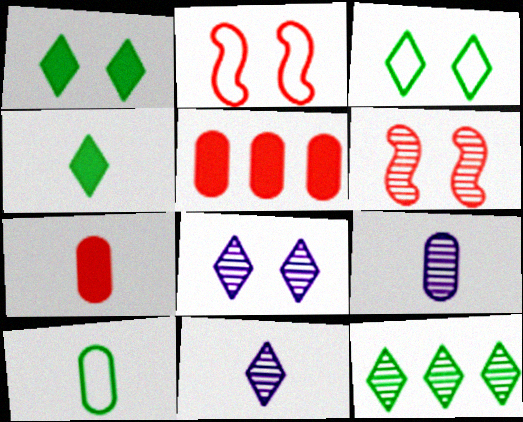[[3, 4, 12], 
[6, 9, 12], 
[7, 9, 10]]